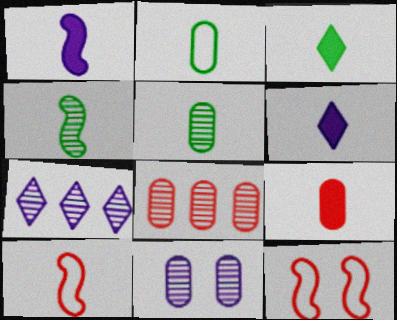[[1, 3, 9], 
[1, 4, 10], 
[2, 3, 4], 
[5, 6, 10], 
[5, 8, 11]]